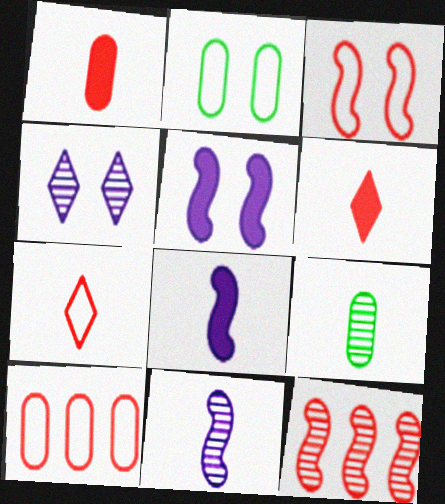[[3, 7, 10], 
[4, 9, 12], 
[7, 8, 9]]